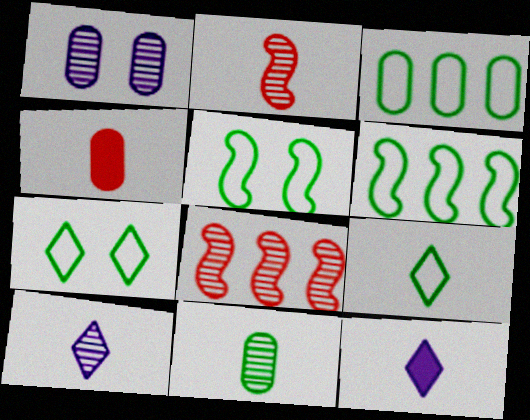[[1, 3, 4], 
[2, 10, 11], 
[3, 5, 9]]